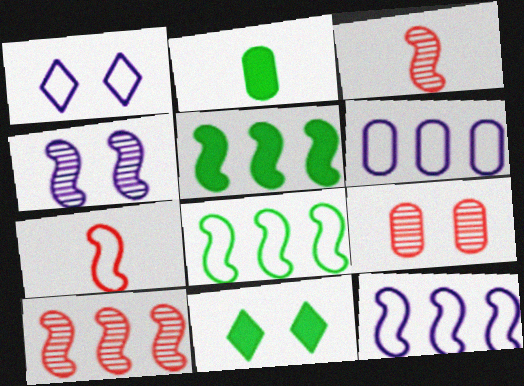[[1, 2, 10], 
[2, 5, 11], 
[2, 6, 9], 
[3, 6, 11], 
[4, 5, 7], 
[5, 10, 12]]